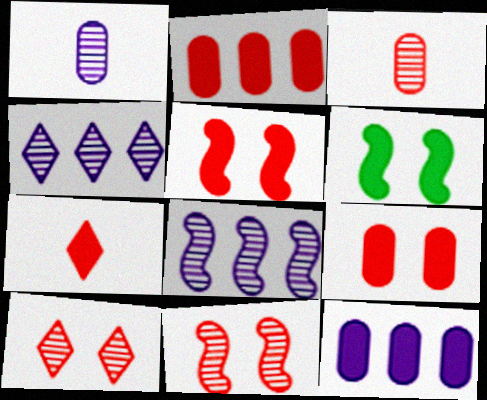[[2, 5, 7], 
[6, 7, 12]]